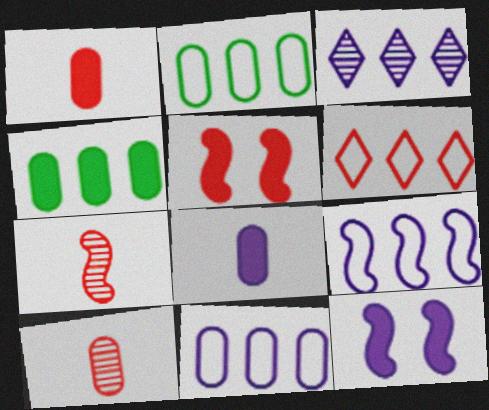[[2, 6, 9], 
[5, 6, 10]]